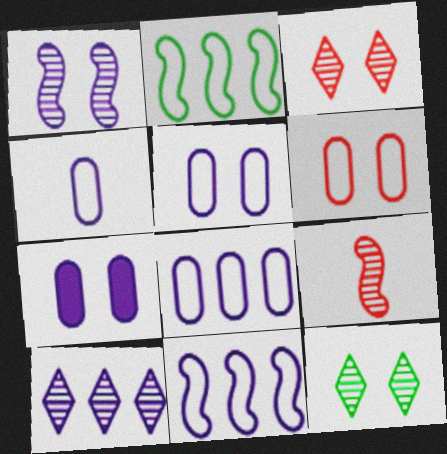[[4, 5, 8]]